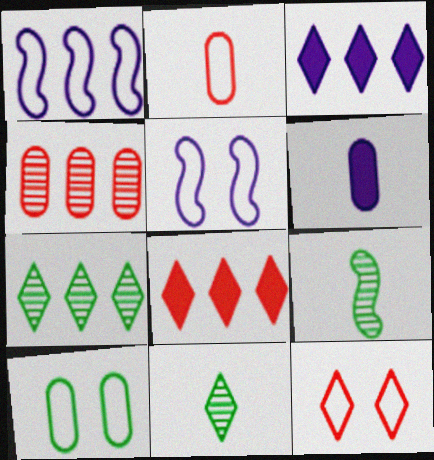[[3, 11, 12], 
[4, 6, 10], 
[5, 10, 12]]